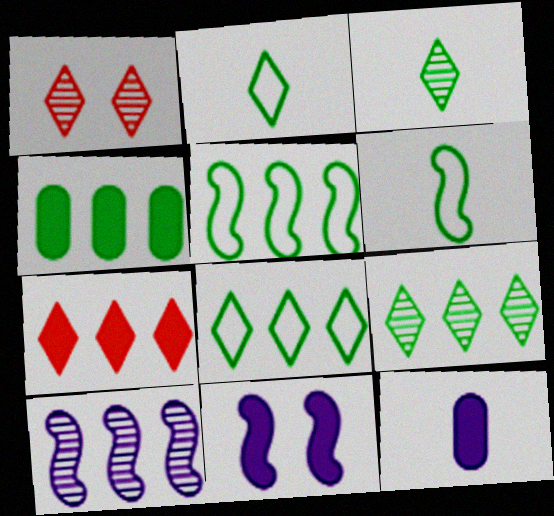[[1, 5, 12], 
[4, 5, 9]]